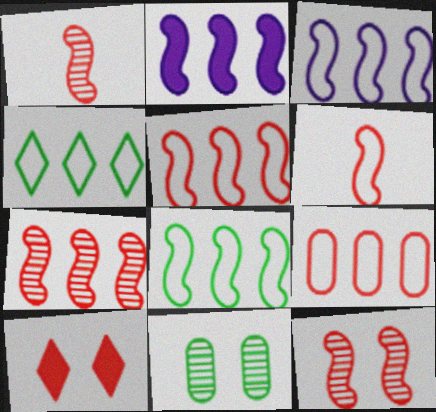[[1, 7, 12], 
[1, 9, 10], 
[2, 7, 8], 
[3, 4, 9], 
[3, 5, 8]]